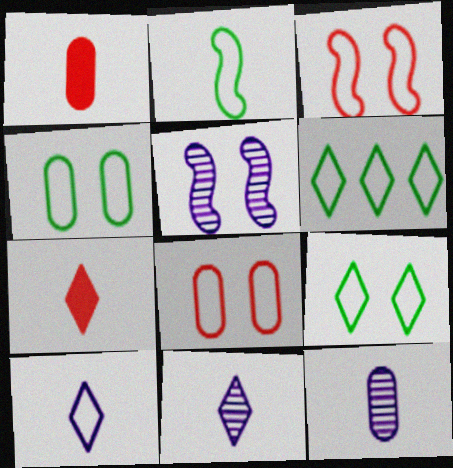[[1, 2, 11], 
[1, 5, 6], 
[2, 4, 6], 
[2, 7, 12]]